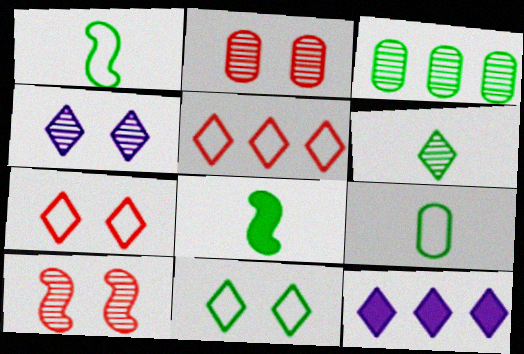[[1, 2, 12], 
[3, 8, 11], 
[6, 7, 12], 
[6, 8, 9], 
[9, 10, 12]]